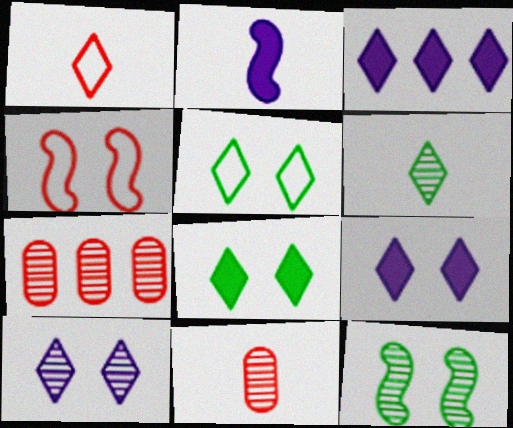[[2, 5, 7]]